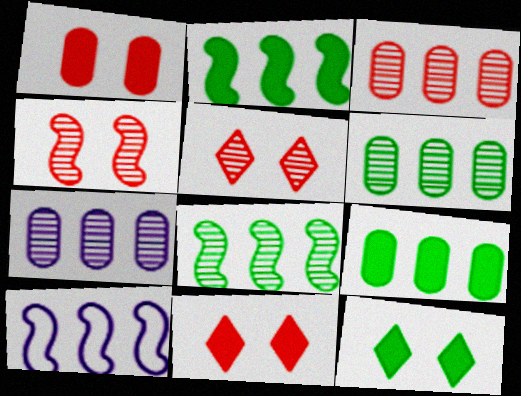[[3, 6, 7]]